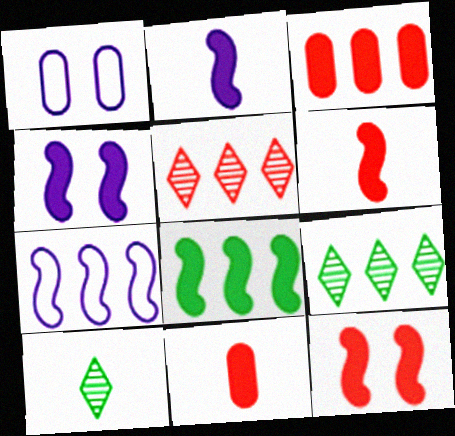[[1, 6, 9], 
[2, 8, 12], 
[3, 7, 9], 
[4, 6, 8]]